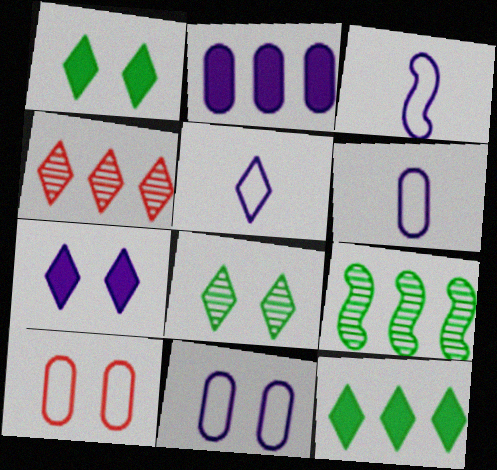[[1, 4, 5], 
[3, 5, 6]]